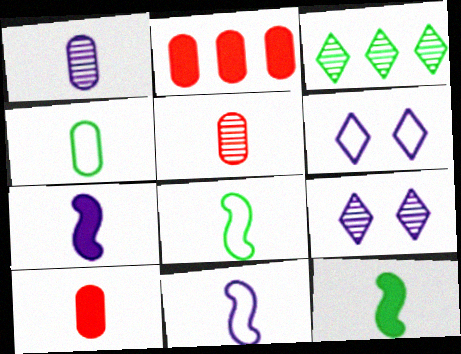[[1, 4, 10], 
[2, 8, 9]]